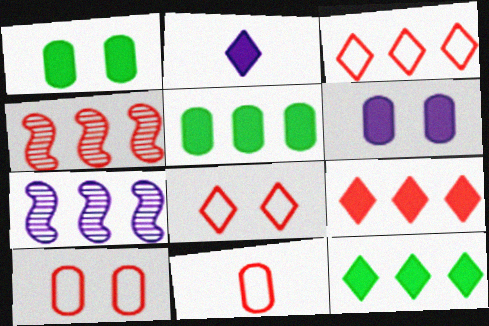[[3, 5, 7]]